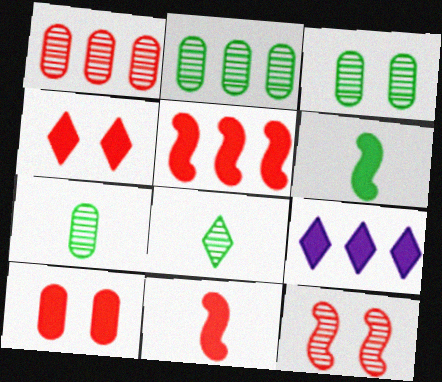[[2, 3, 7], 
[6, 9, 10]]